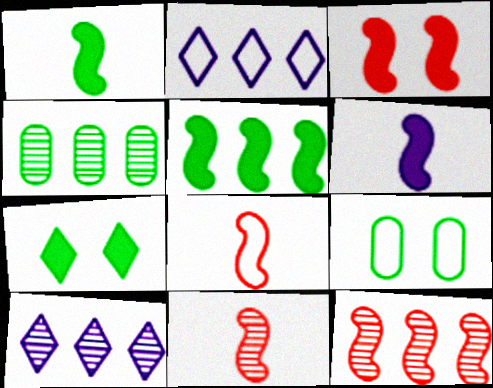[[2, 8, 9], 
[3, 5, 6], 
[3, 8, 12], 
[4, 10, 12]]